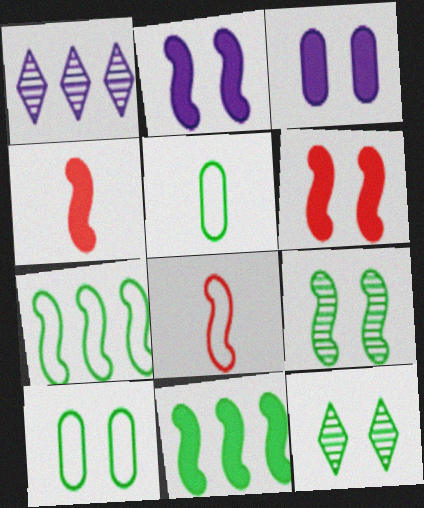[[1, 4, 10], 
[1, 5, 6], 
[2, 4, 11], 
[5, 11, 12]]